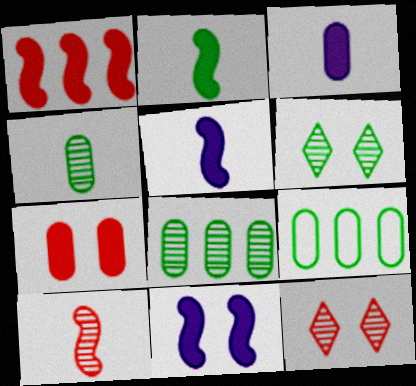[[1, 2, 11], 
[2, 6, 9], 
[5, 9, 12]]